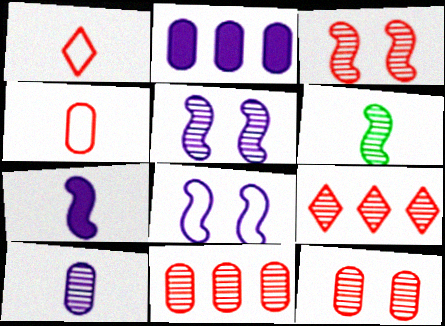[]